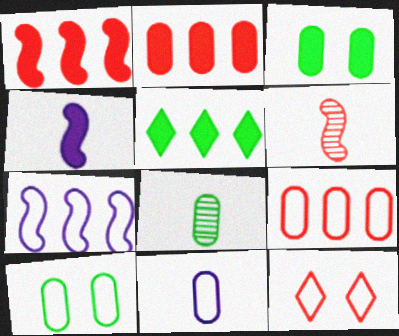[[2, 6, 12], 
[9, 10, 11]]